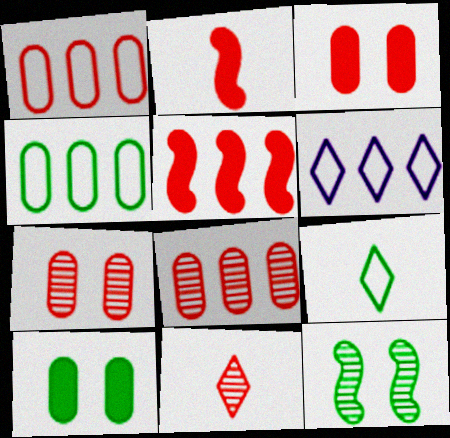[]